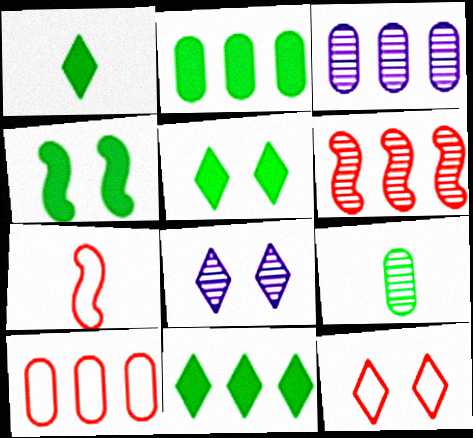[[1, 2, 4], 
[1, 5, 11], 
[2, 3, 10], 
[2, 7, 8], 
[3, 5, 7], 
[5, 8, 12], 
[6, 8, 9], 
[7, 10, 12]]